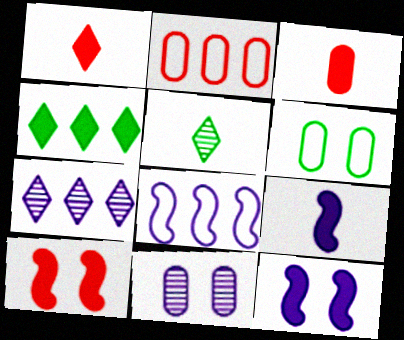[[2, 5, 12], 
[3, 4, 12]]